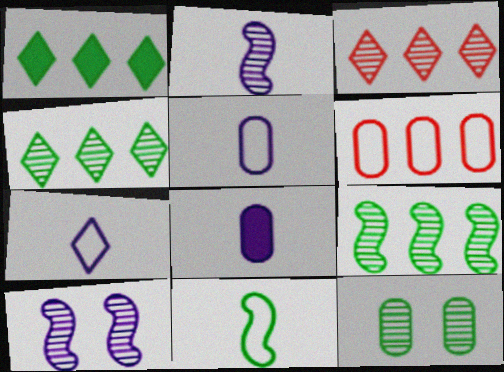[[1, 11, 12], 
[2, 3, 12], 
[2, 7, 8], 
[6, 8, 12]]